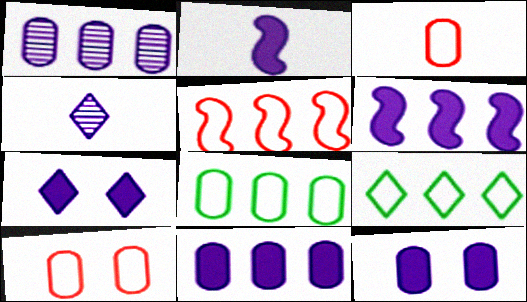[[2, 7, 11]]